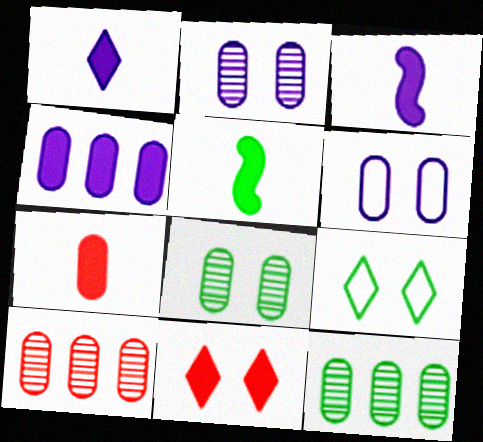[[1, 5, 7], 
[3, 9, 10], 
[4, 5, 11], 
[5, 9, 12], 
[6, 7, 12]]